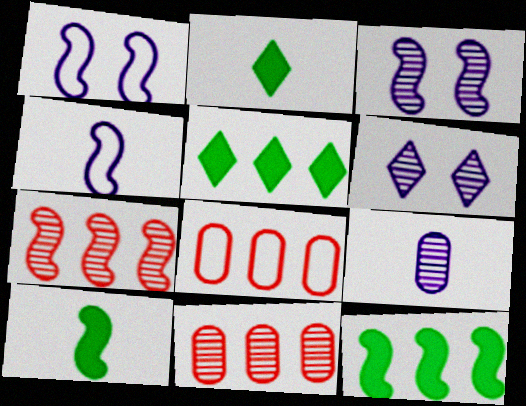[[1, 2, 11], 
[1, 7, 10], 
[2, 3, 8], 
[6, 8, 10]]